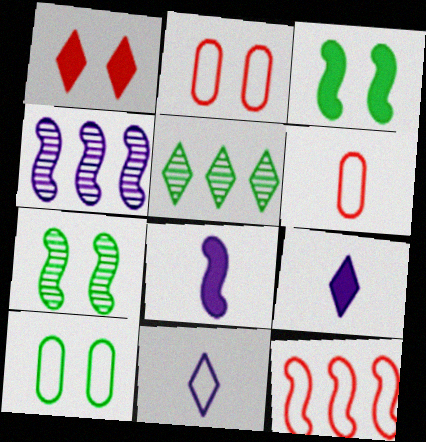[[1, 5, 11], 
[2, 5, 8], 
[7, 8, 12], 
[10, 11, 12]]